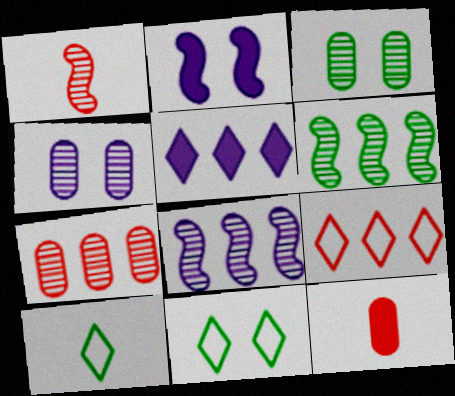[[2, 7, 10], 
[8, 11, 12]]